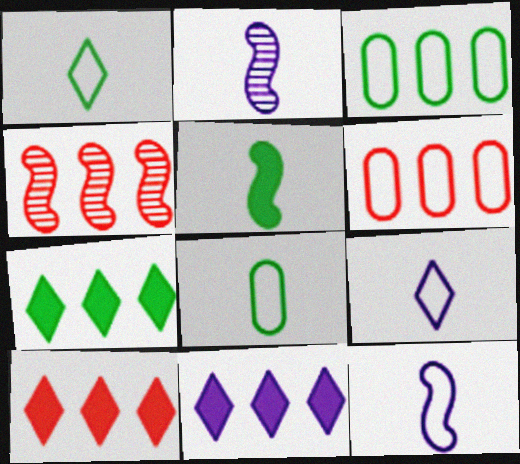[[3, 4, 11], 
[4, 6, 10], 
[7, 10, 11]]